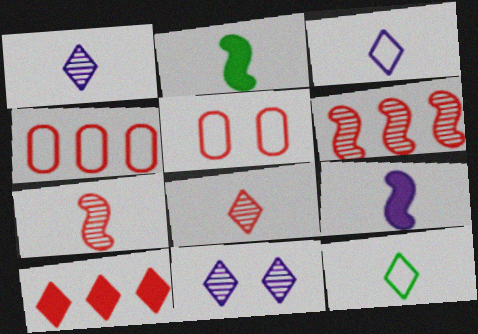[[2, 4, 11], 
[4, 6, 10], 
[5, 7, 10], 
[10, 11, 12]]